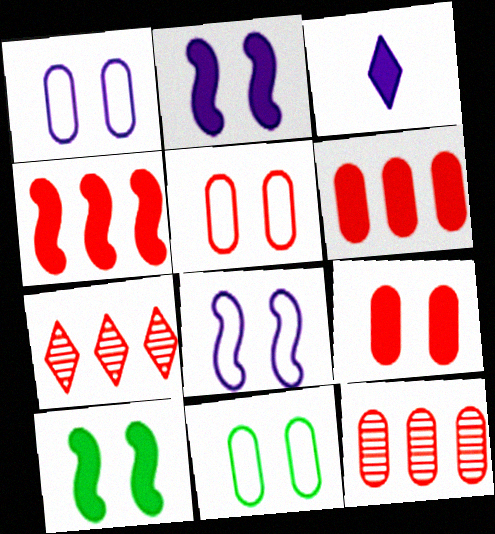[[1, 5, 11], 
[3, 6, 10]]